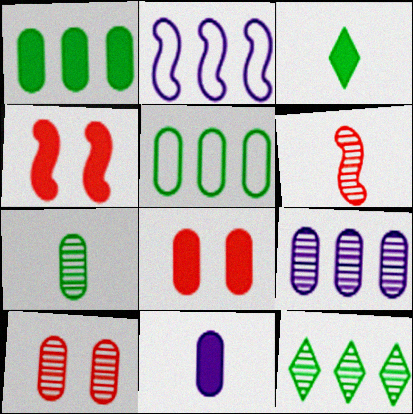[[1, 8, 11], 
[2, 3, 10], 
[5, 10, 11], 
[7, 9, 10]]